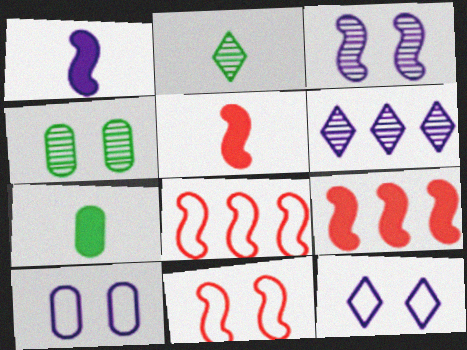[[1, 6, 10], 
[2, 9, 10], 
[6, 7, 11]]